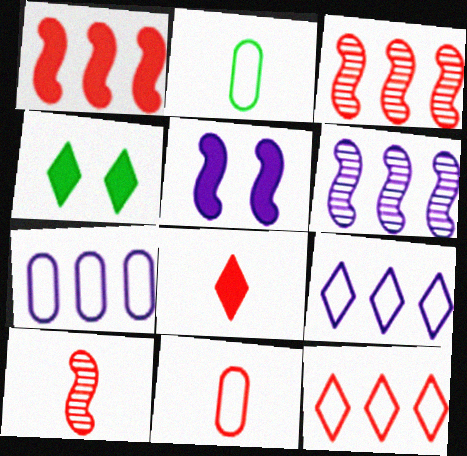[[4, 6, 11], 
[4, 7, 10], 
[8, 10, 11]]